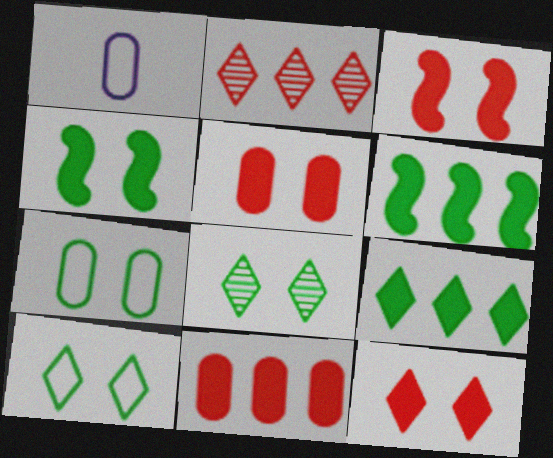[[1, 2, 4], 
[3, 5, 12], 
[4, 7, 8]]